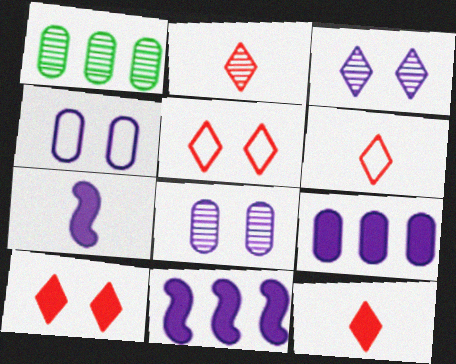[[1, 5, 7], 
[2, 6, 12]]